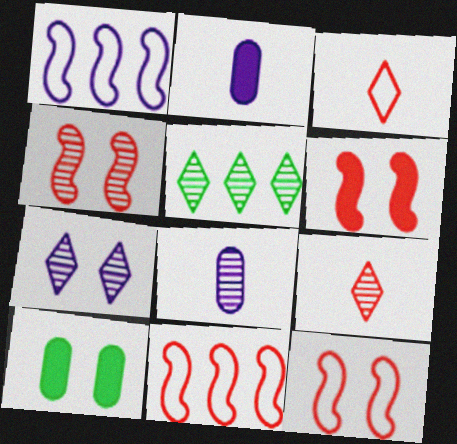[[1, 2, 7], 
[1, 9, 10], 
[2, 5, 12], 
[4, 5, 8], 
[4, 6, 12], 
[5, 7, 9], 
[7, 10, 12]]